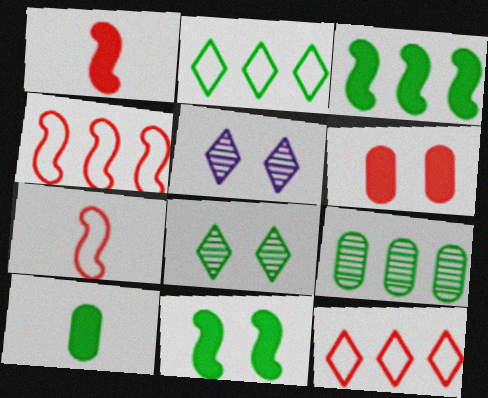[[2, 3, 9], 
[4, 5, 10]]